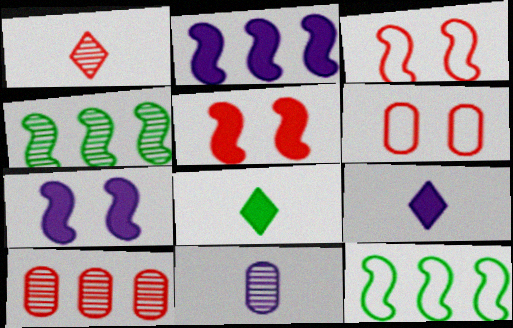[[4, 6, 9]]